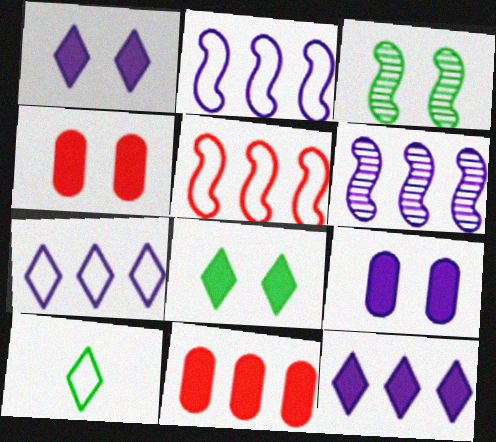[[4, 6, 10]]